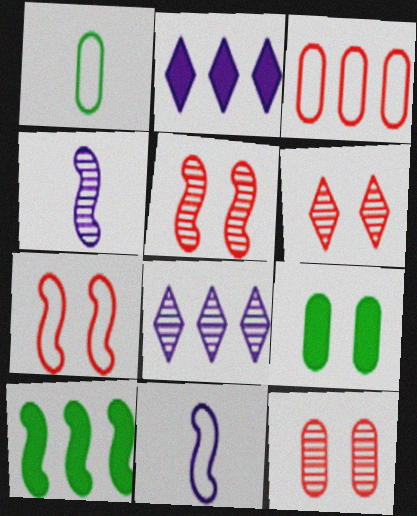[[1, 2, 5], 
[3, 8, 10], 
[4, 7, 10], 
[5, 6, 12], 
[5, 10, 11]]